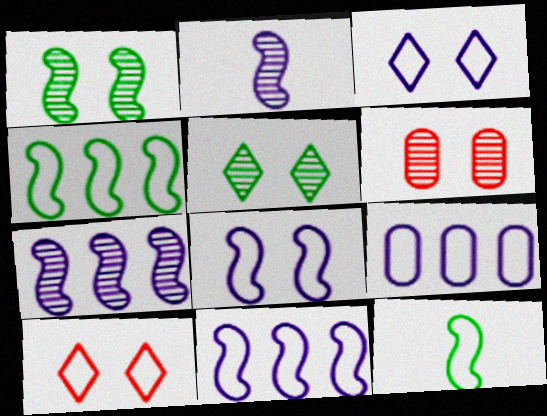[[9, 10, 12]]